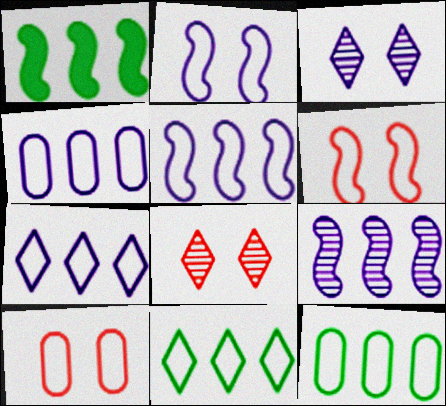[[4, 5, 7]]